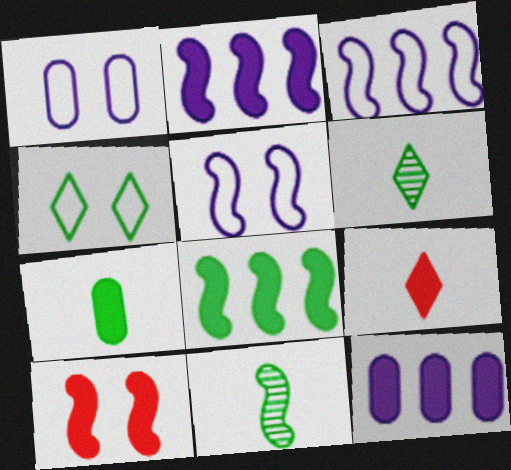[[3, 10, 11]]